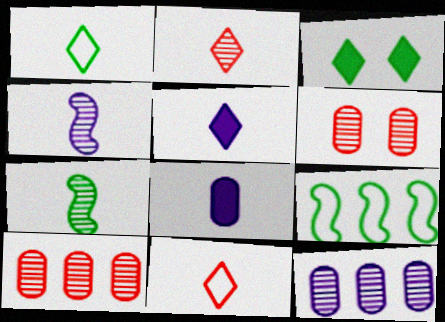[[1, 2, 5], 
[5, 6, 9], 
[7, 8, 11]]